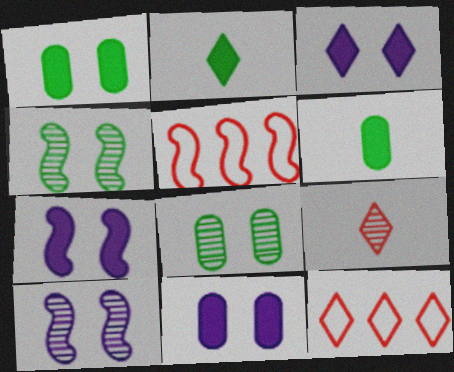[[3, 7, 11], 
[6, 10, 12]]